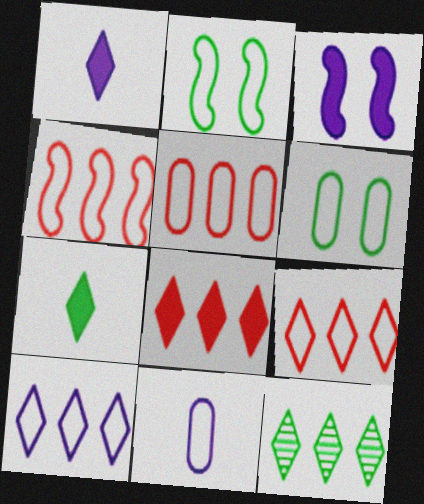[[2, 9, 11], 
[4, 5, 9], 
[5, 6, 11], 
[8, 10, 12]]